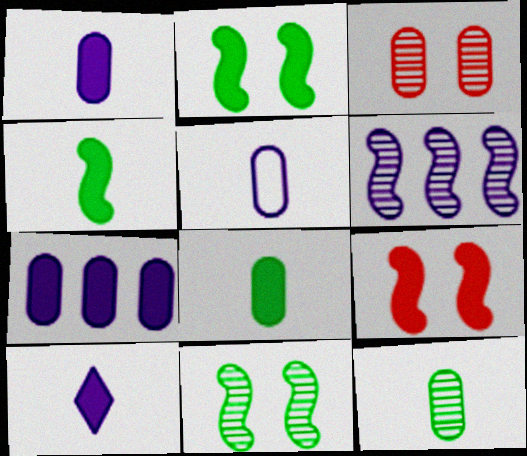[]